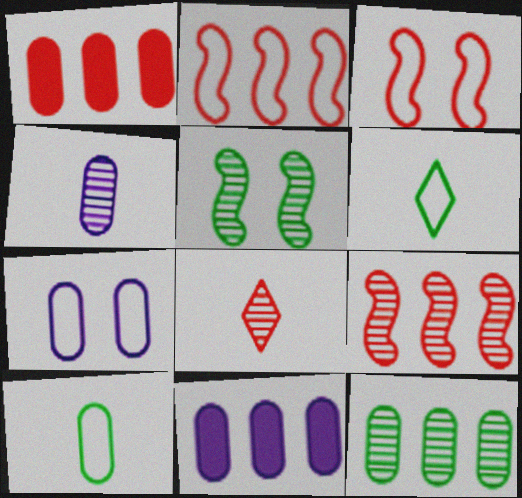[[1, 3, 8], 
[2, 6, 7], 
[4, 7, 11]]